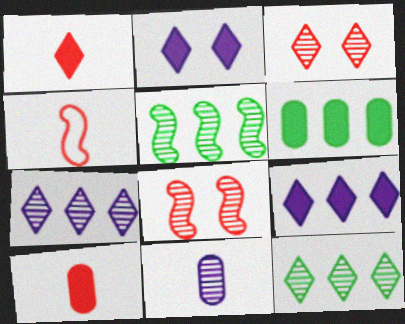[[3, 5, 11], 
[8, 11, 12]]